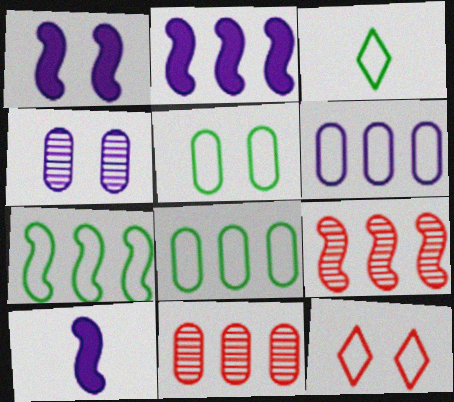[[1, 2, 10], 
[1, 3, 11], 
[2, 7, 9], 
[3, 5, 7]]